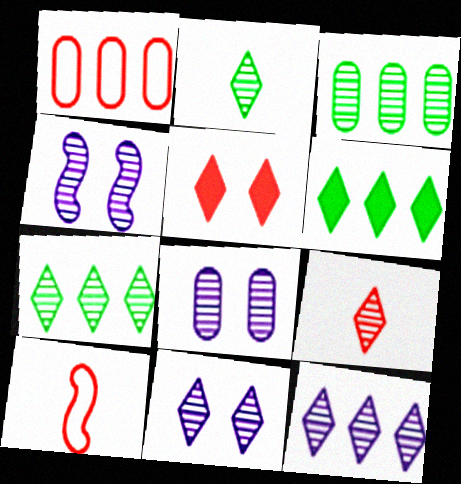[[3, 4, 9], 
[4, 8, 11], 
[6, 8, 10], 
[7, 9, 11]]